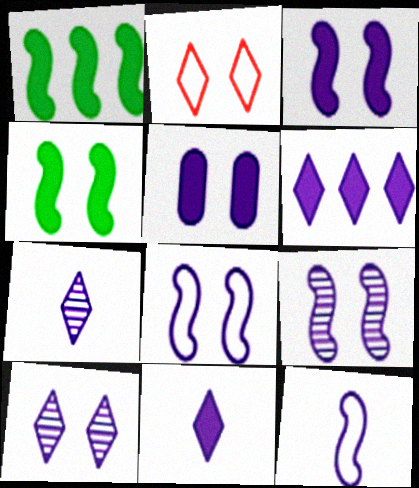[[3, 8, 9], 
[5, 8, 10]]